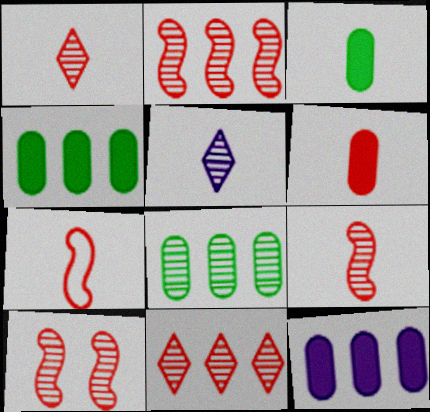[[1, 6, 7], 
[2, 9, 10], 
[3, 5, 7], 
[5, 8, 10]]